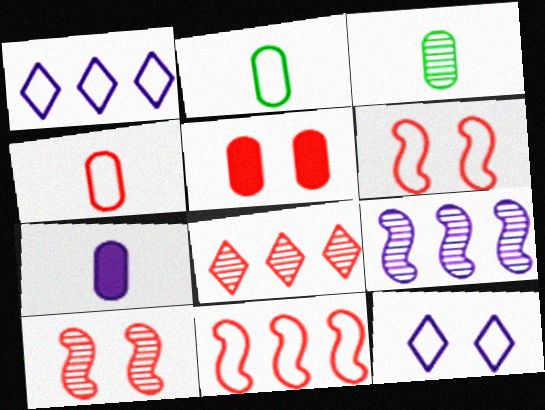[[1, 2, 6], 
[2, 11, 12], 
[3, 4, 7], 
[7, 9, 12]]